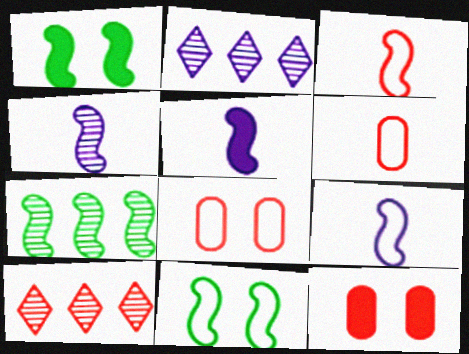[[1, 2, 6], 
[3, 10, 12], 
[4, 5, 9]]